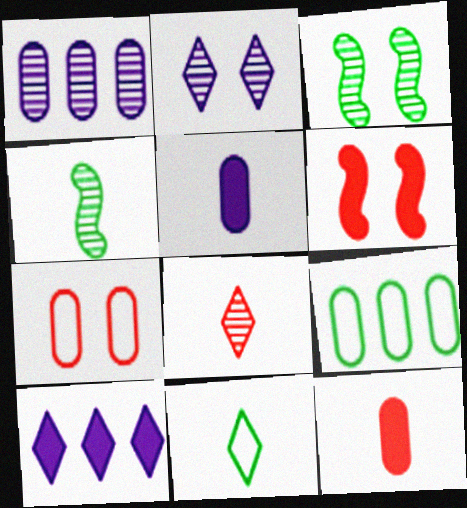[[1, 3, 8], 
[1, 6, 11], 
[4, 7, 10]]